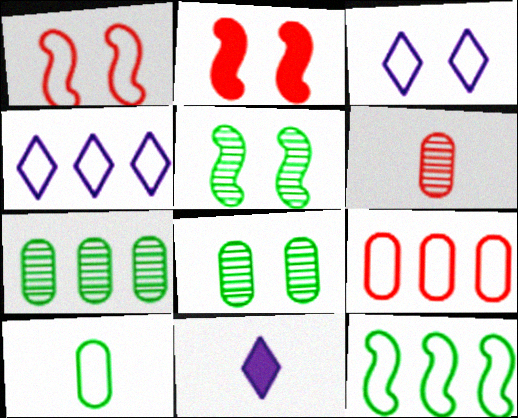[[1, 4, 10], 
[1, 7, 11], 
[2, 3, 8], 
[4, 9, 12], 
[5, 9, 11]]